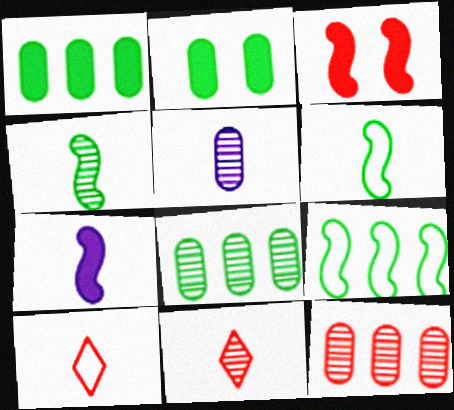[[3, 10, 12], 
[4, 5, 11]]